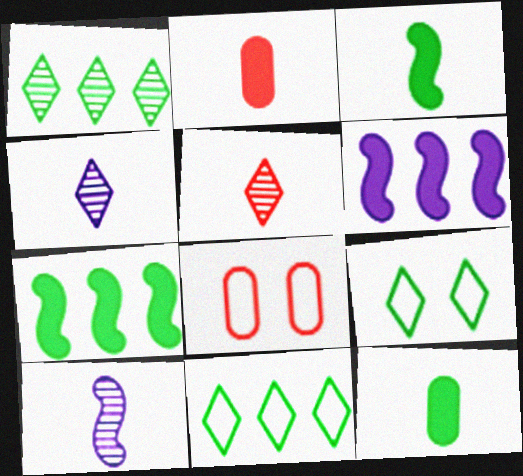[[4, 7, 8]]